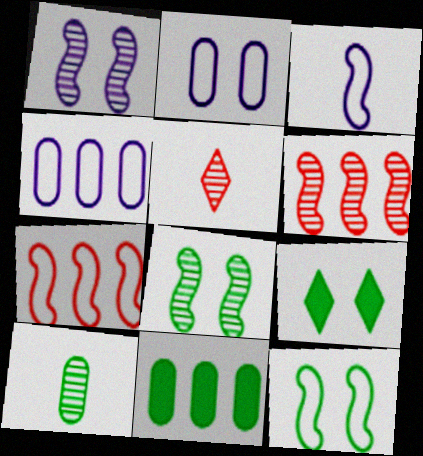[[3, 7, 12]]